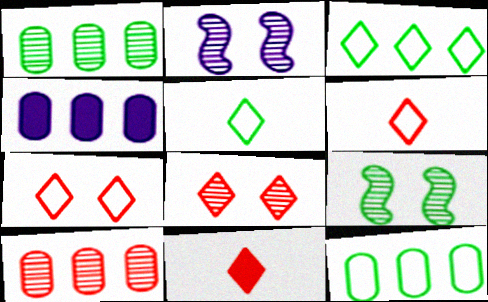[[2, 11, 12], 
[4, 6, 9], 
[4, 10, 12]]